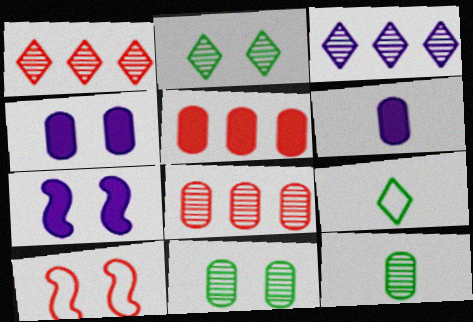[[2, 4, 10], 
[7, 8, 9]]